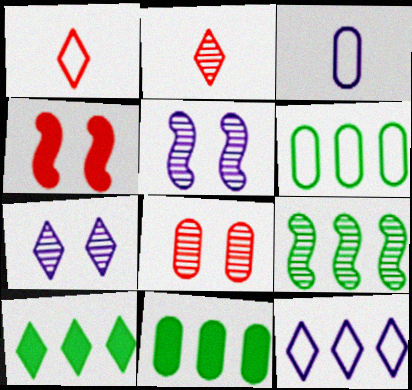[[1, 5, 11], 
[1, 7, 10], 
[3, 8, 11], 
[6, 9, 10]]